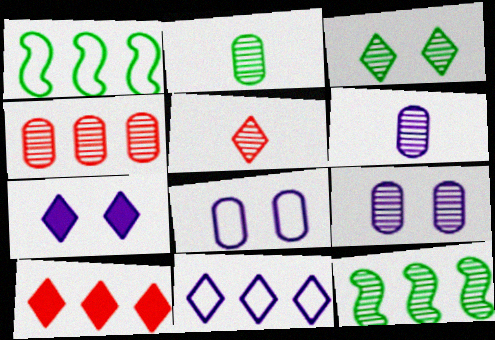[[2, 3, 12], 
[2, 4, 9], 
[5, 9, 12]]